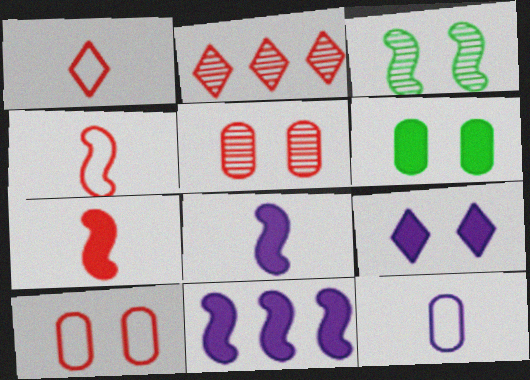[[2, 7, 10], 
[3, 4, 11], 
[3, 9, 10]]